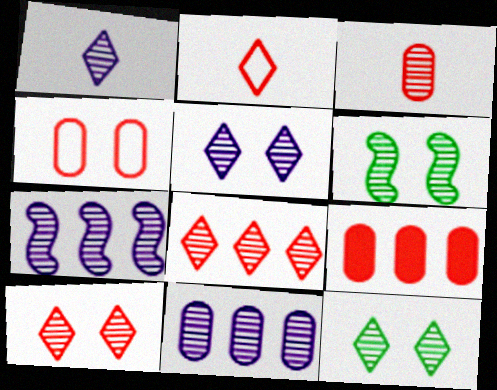[[1, 8, 12], 
[3, 4, 9], 
[3, 7, 12], 
[5, 10, 12]]